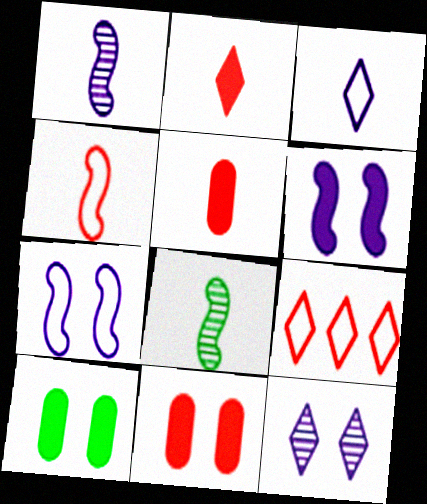[[1, 9, 10], 
[3, 5, 8]]